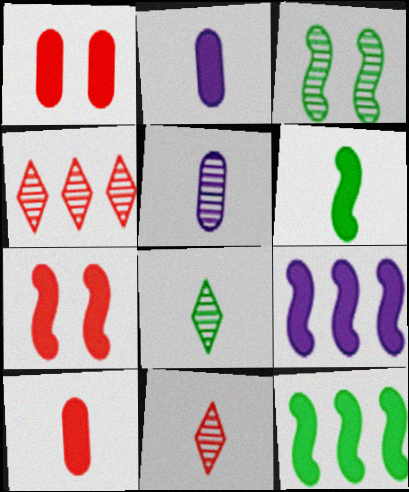[[3, 4, 5], 
[6, 7, 9]]